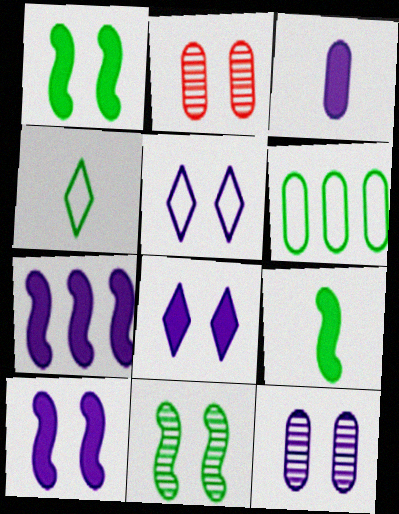[[1, 2, 5], 
[2, 3, 6], 
[2, 4, 7], 
[3, 7, 8], 
[5, 10, 12]]